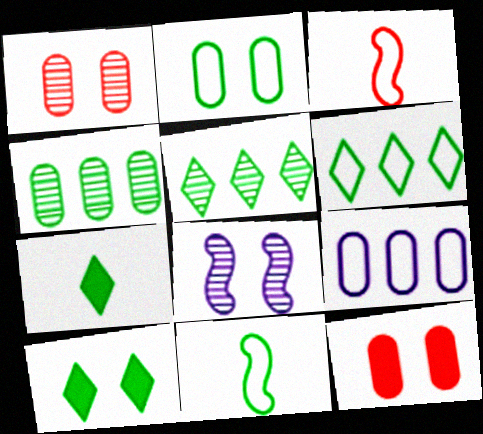[[2, 6, 11], 
[4, 10, 11]]